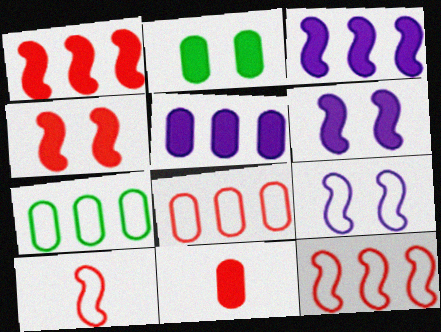[[2, 5, 11]]